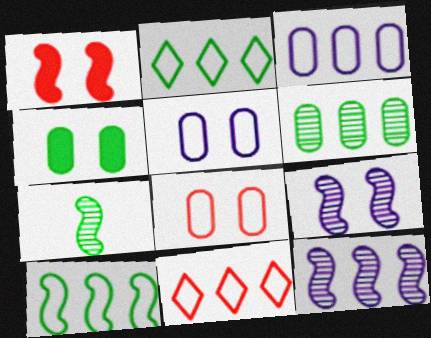[[2, 4, 7], 
[3, 10, 11]]